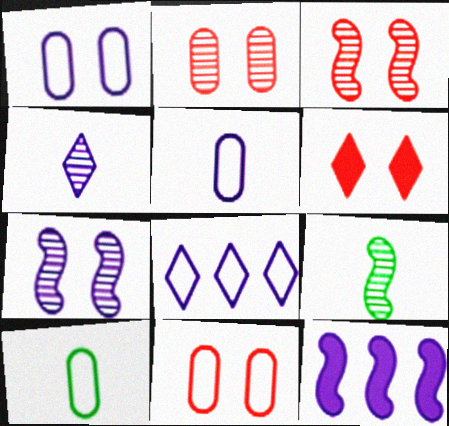[[1, 4, 12], 
[3, 6, 11]]